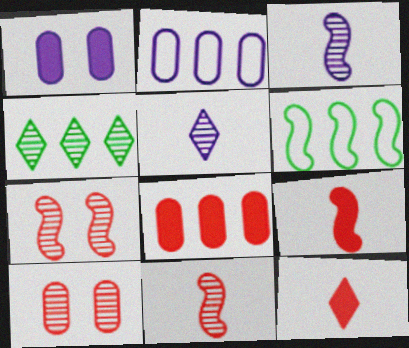[[3, 4, 10]]